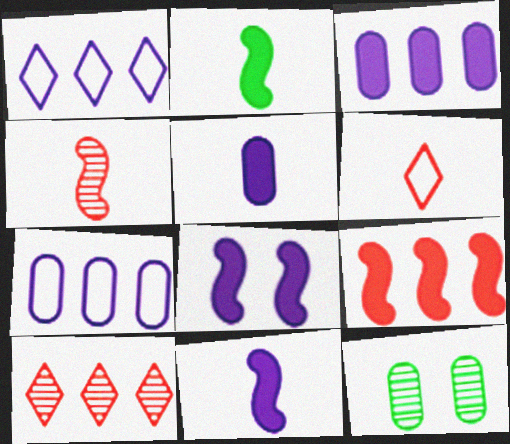[[2, 8, 9]]